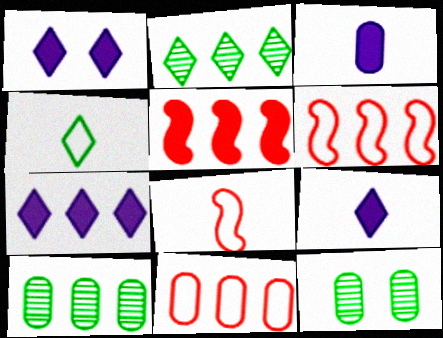[[1, 7, 9], 
[1, 8, 10], 
[3, 11, 12], 
[6, 7, 10], 
[6, 9, 12], 
[7, 8, 12]]